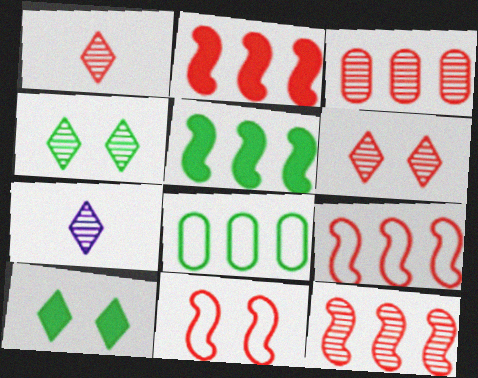[[2, 9, 12]]